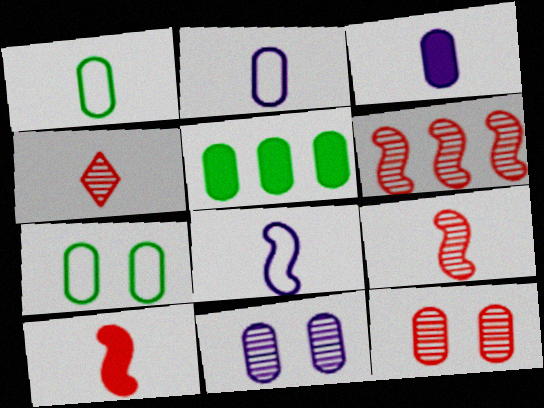[[2, 5, 12], 
[4, 6, 12]]